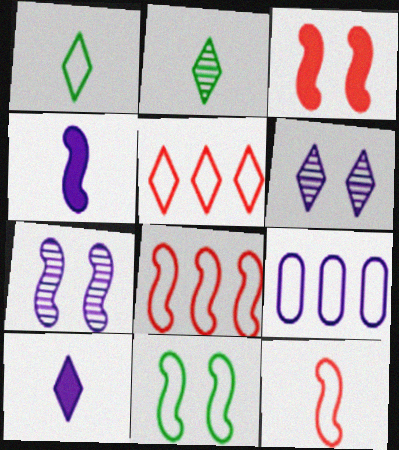[[2, 3, 9], 
[3, 7, 11], 
[4, 6, 9], 
[7, 9, 10]]